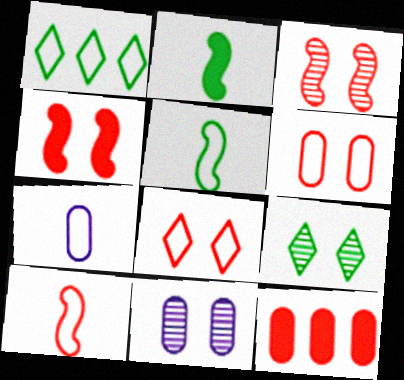[[3, 9, 11]]